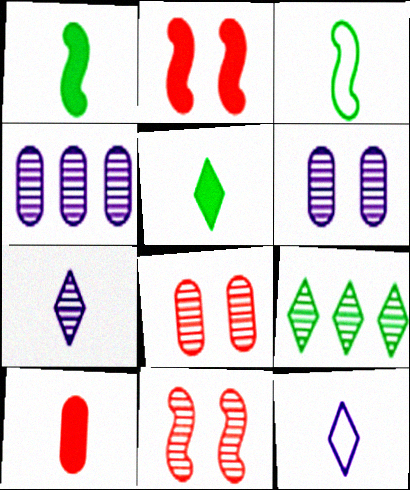[[3, 7, 10]]